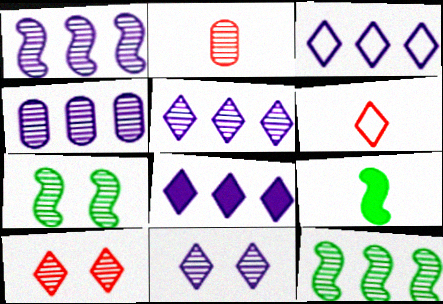[[1, 4, 5], 
[2, 5, 7], 
[2, 11, 12], 
[3, 5, 8]]